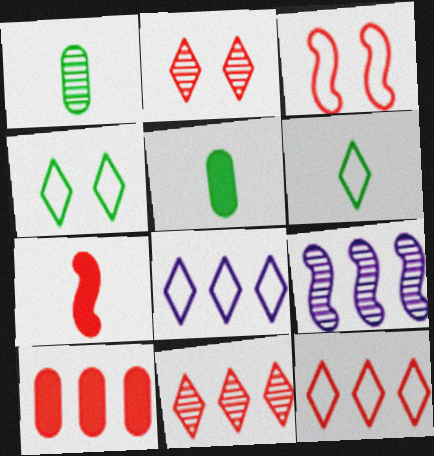[[1, 2, 9]]